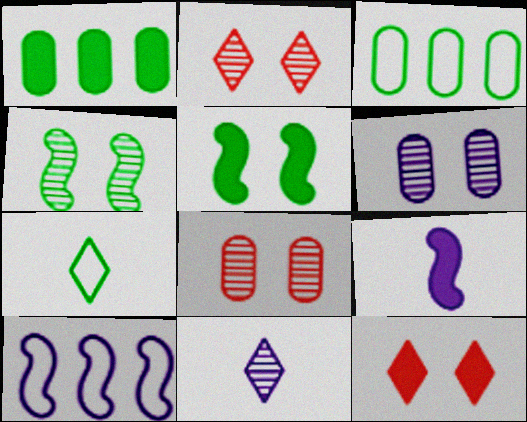[[1, 4, 7], 
[1, 9, 12], 
[2, 3, 9], 
[2, 4, 6]]